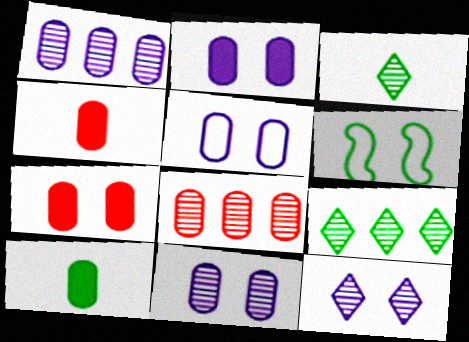[[2, 5, 11], 
[5, 8, 10], 
[6, 7, 12], 
[6, 9, 10]]